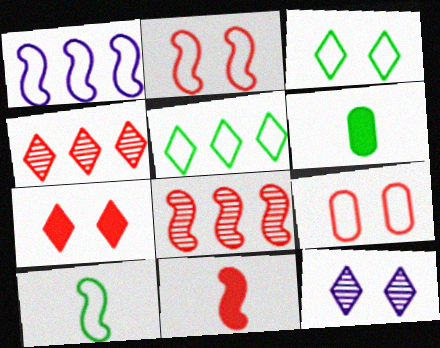[[1, 2, 10], 
[2, 8, 11], 
[3, 7, 12], 
[4, 9, 11]]